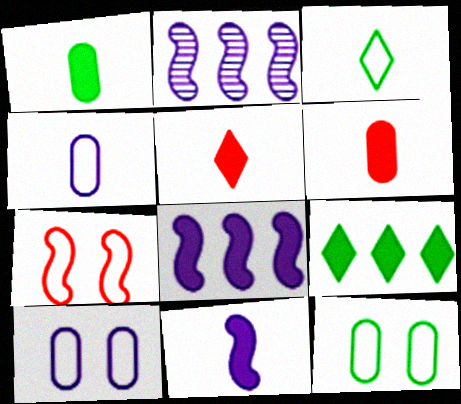[[1, 5, 11], 
[2, 5, 12]]